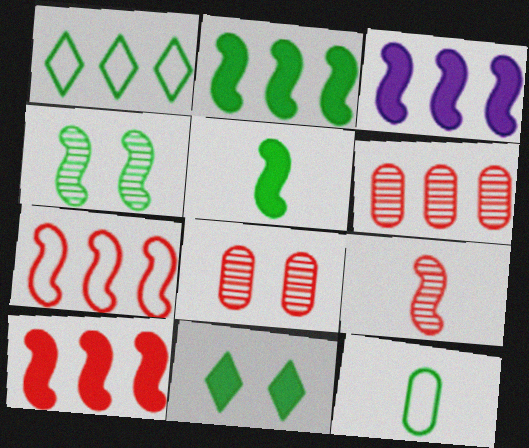[[1, 3, 6], 
[2, 3, 10]]